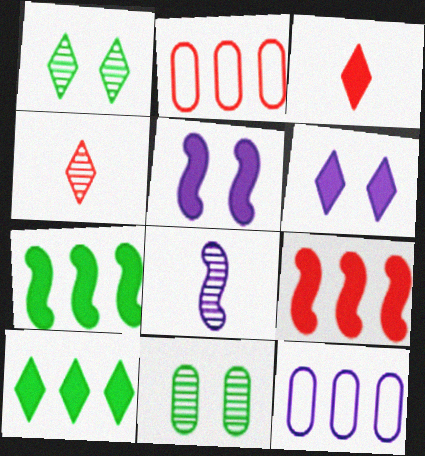[[3, 6, 10], 
[6, 8, 12]]